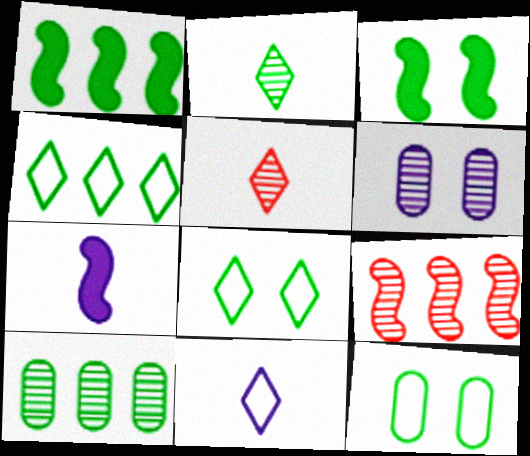[[1, 2, 12], 
[1, 4, 10], 
[2, 6, 9]]